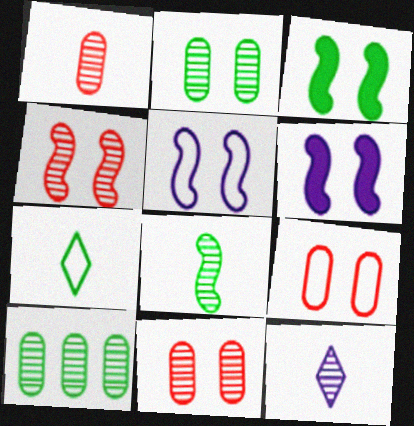[[1, 8, 12], 
[3, 4, 5], 
[3, 7, 10], 
[4, 10, 12]]